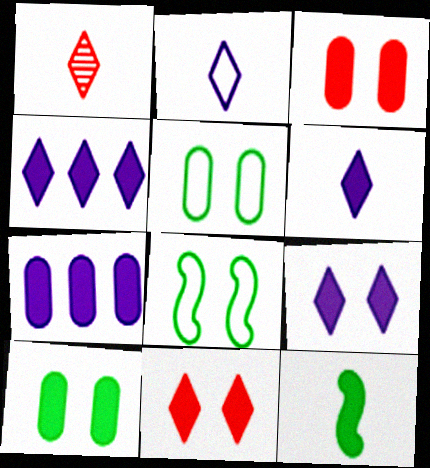[[1, 7, 8], 
[3, 4, 12], 
[4, 6, 9], 
[7, 11, 12]]